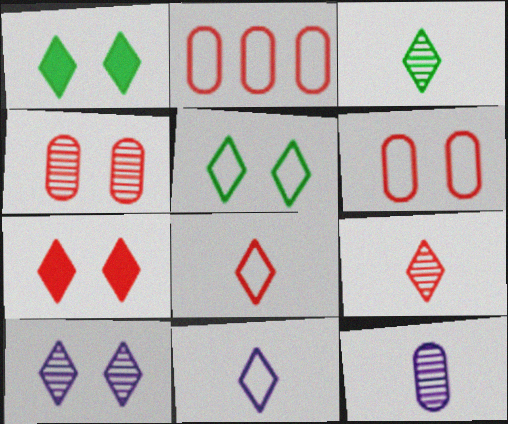[[5, 7, 10]]